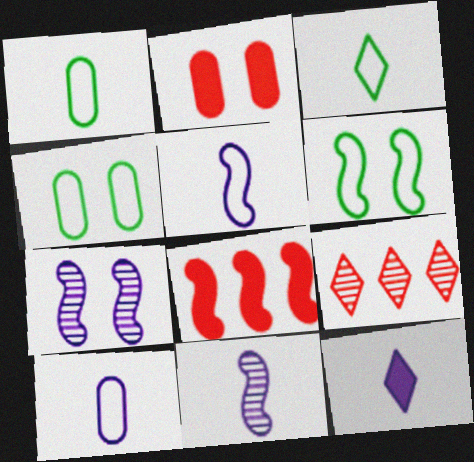[[6, 8, 11], 
[10, 11, 12]]